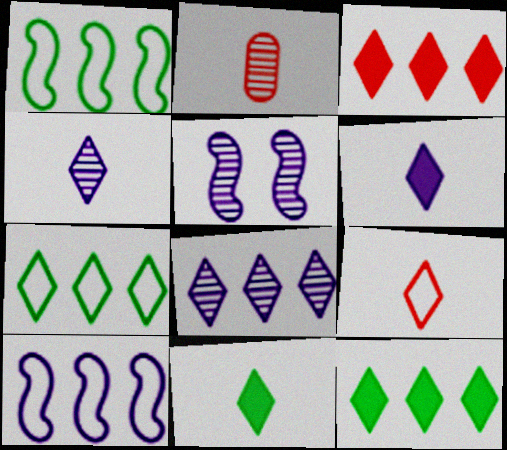[[3, 7, 8], 
[4, 9, 11]]